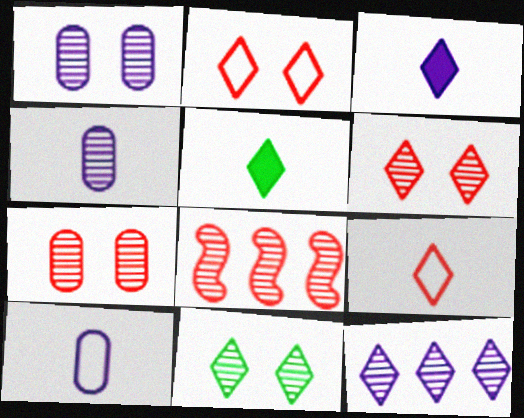[[2, 5, 12], 
[4, 8, 11]]